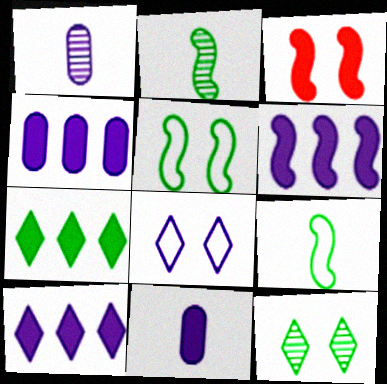[[1, 6, 8], 
[3, 7, 11], 
[4, 6, 10]]